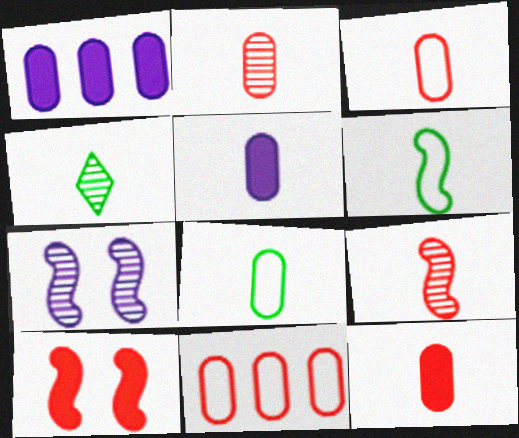[[2, 3, 12], 
[2, 5, 8]]